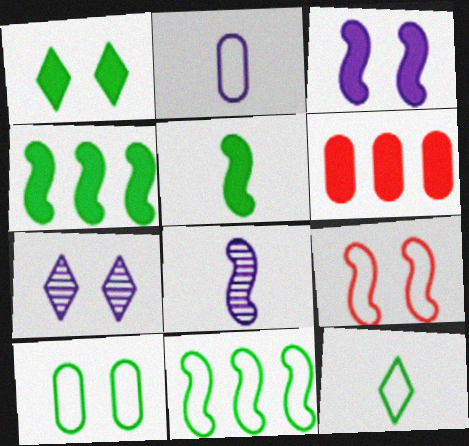[[4, 8, 9], 
[10, 11, 12]]